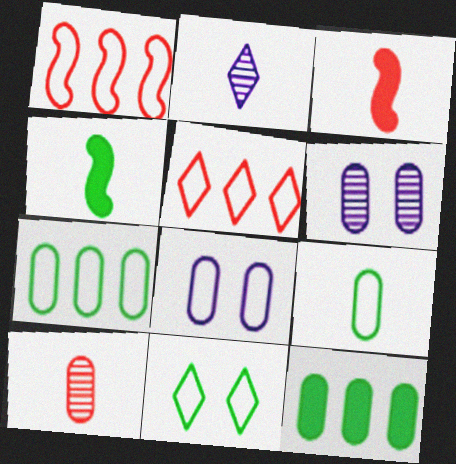[[2, 3, 9], 
[4, 5, 6], 
[8, 10, 12]]